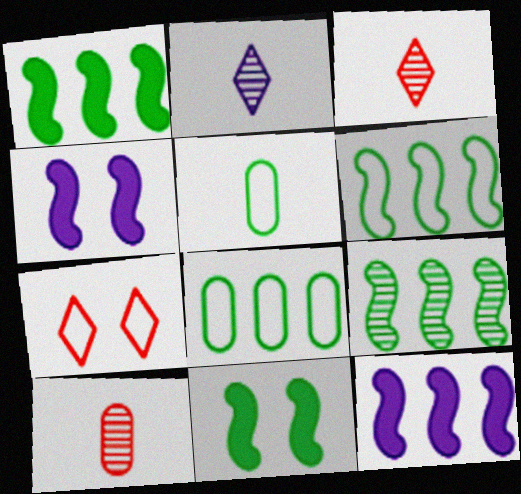[[1, 6, 9], 
[3, 4, 8]]